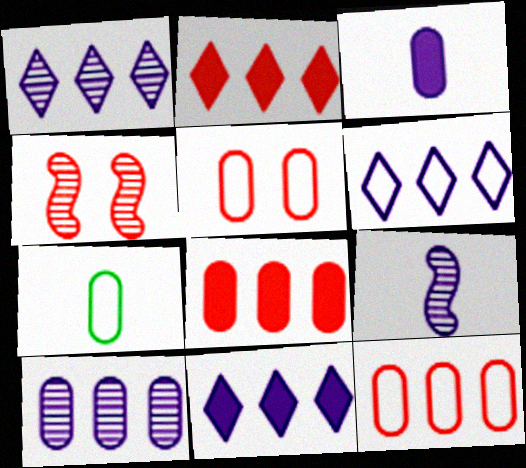[[1, 6, 11], 
[4, 7, 11]]